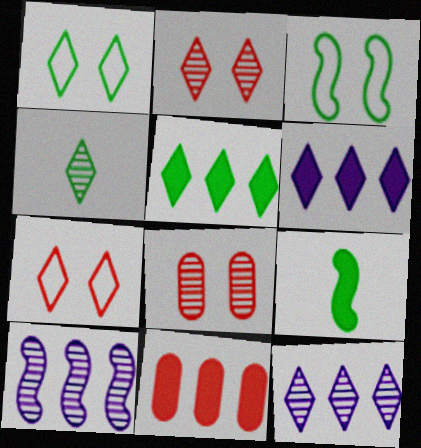[[1, 4, 5], 
[2, 4, 12], 
[4, 6, 7], 
[4, 8, 10]]